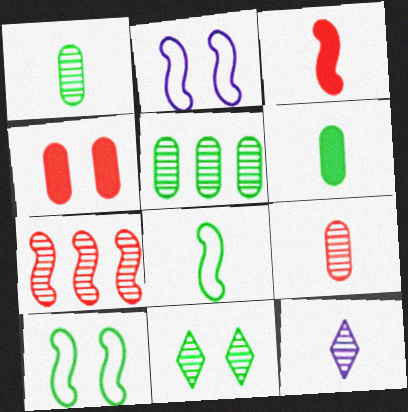[[2, 4, 11]]